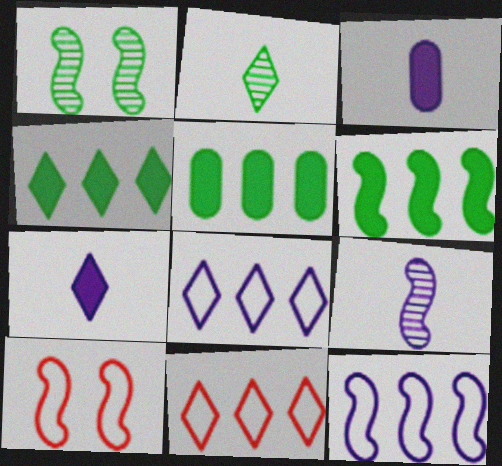[[1, 3, 11], 
[4, 5, 6], 
[6, 9, 10]]